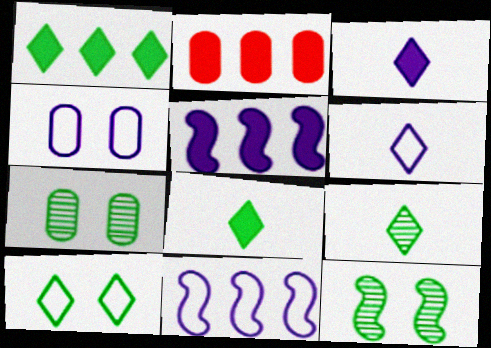[[1, 2, 5], 
[1, 9, 10], 
[2, 6, 12], 
[4, 6, 11]]